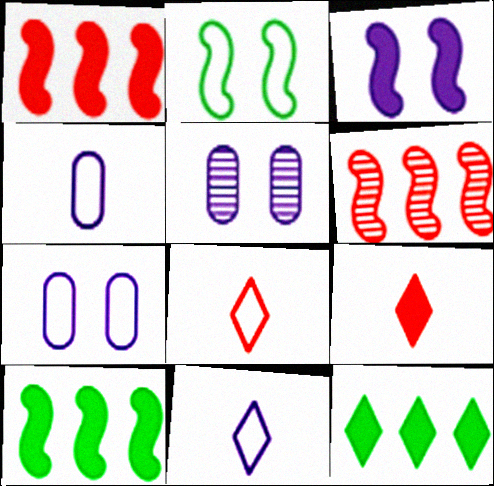[[5, 8, 10]]